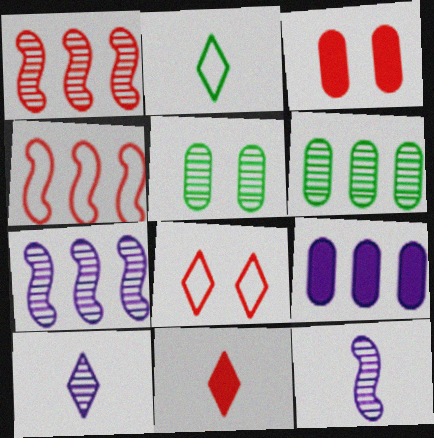[[1, 5, 10], 
[2, 3, 7], 
[2, 10, 11]]